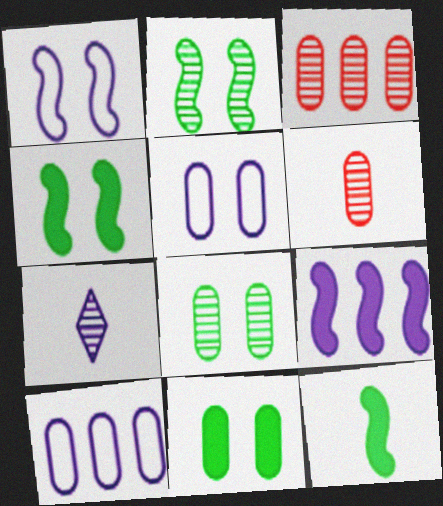[[2, 3, 7], 
[5, 7, 9], 
[6, 10, 11]]